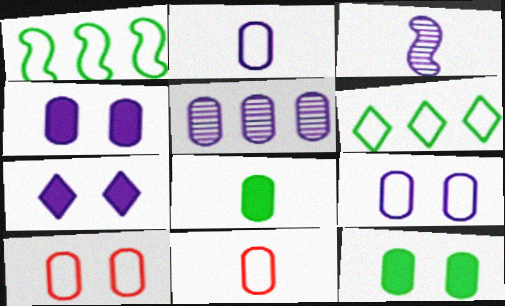[[2, 4, 5], 
[5, 8, 10], 
[5, 11, 12]]